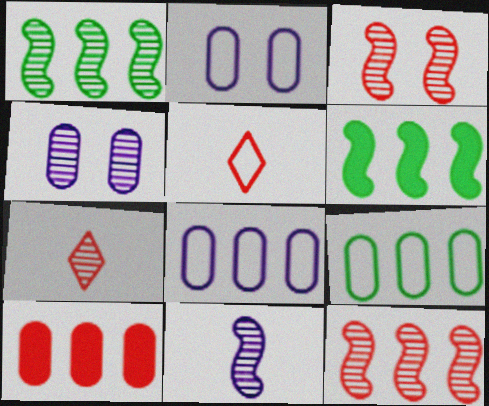[[1, 3, 11], 
[1, 4, 7], 
[2, 6, 7], 
[3, 5, 10], 
[4, 5, 6]]